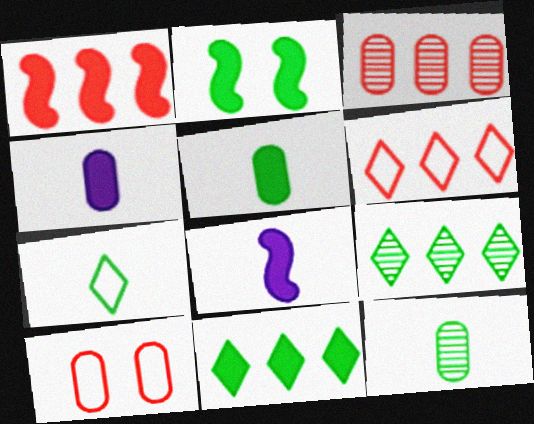[[1, 2, 8], 
[1, 3, 6], 
[2, 5, 11], 
[8, 9, 10]]